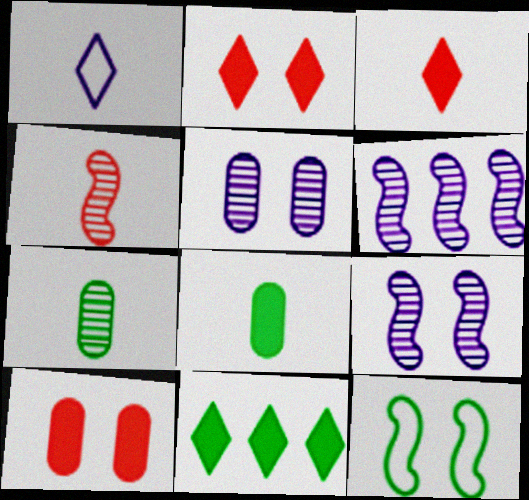[[1, 4, 8], 
[2, 5, 12], 
[7, 11, 12]]